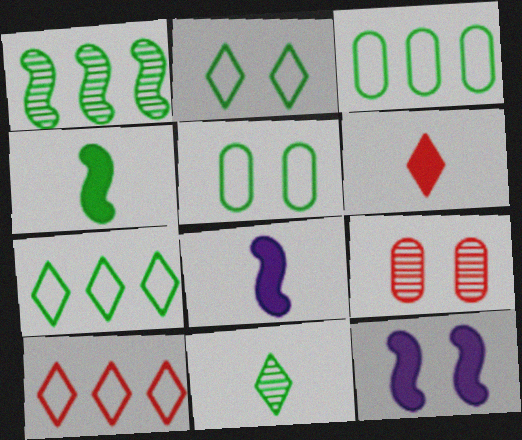[[2, 9, 12], 
[7, 8, 9]]